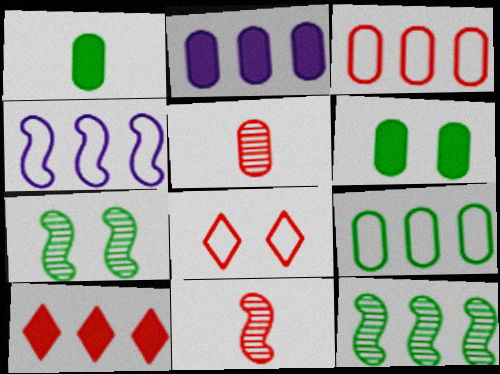[]